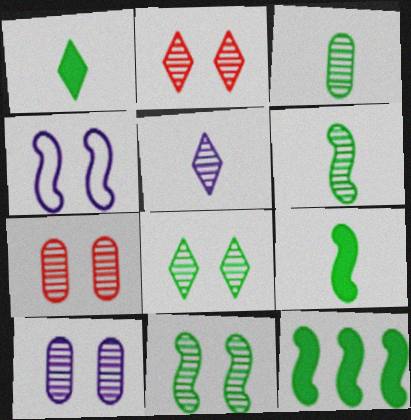[[2, 10, 11]]